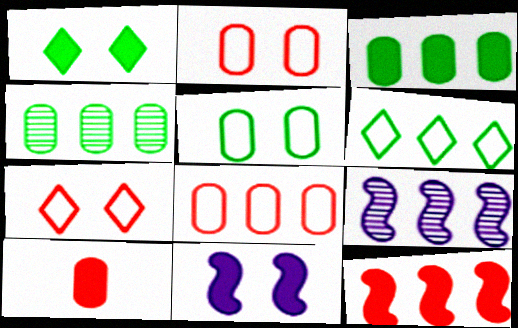[]